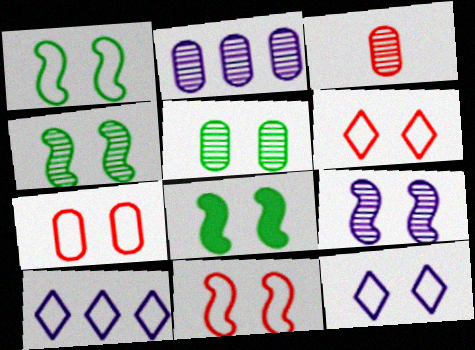[[1, 4, 8], 
[1, 7, 12], 
[2, 3, 5], 
[3, 8, 10], 
[6, 7, 11], 
[8, 9, 11]]